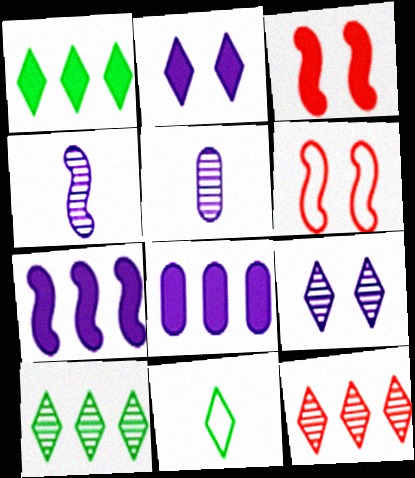[[1, 5, 6], 
[2, 11, 12]]